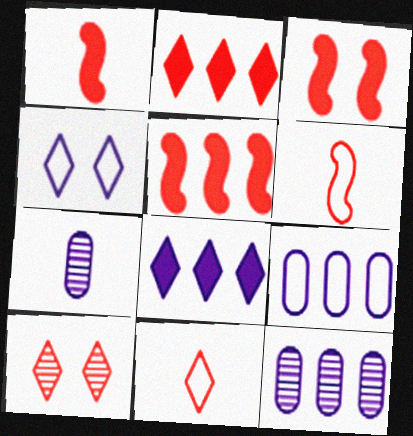[[1, 3, 5], 
[2, 10, 11]]